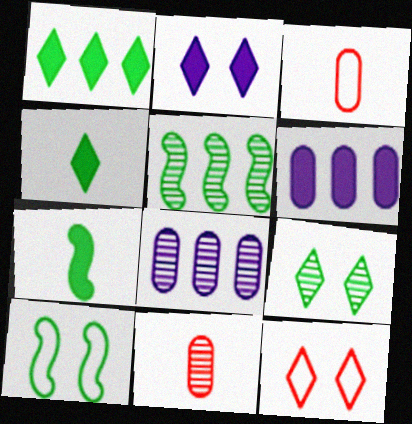[[2, 3, 5], 
[2, 9, 12], 
[5, 7, 10], 
[7, 8, 12]]